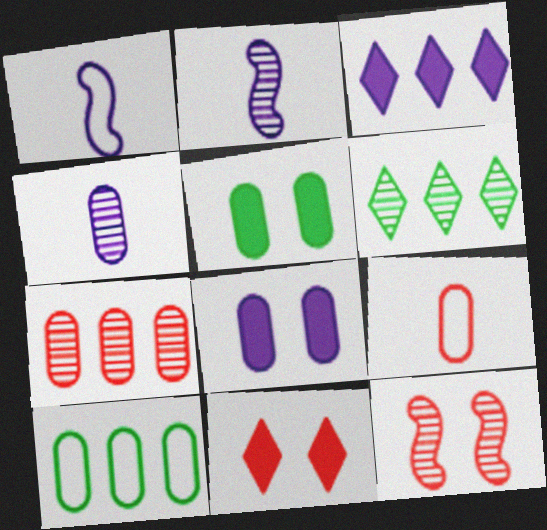[[2, 10, 11], 
[4, 6, 12]]